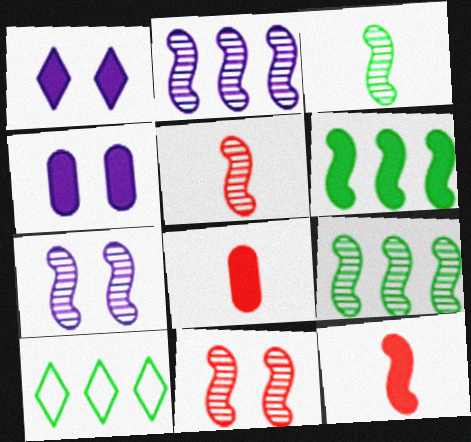[[1, 6, 8], 
[2, 3, 11], 
[4, 5, 10], 
[5, 7, 9], 
[7, 8, 10]]